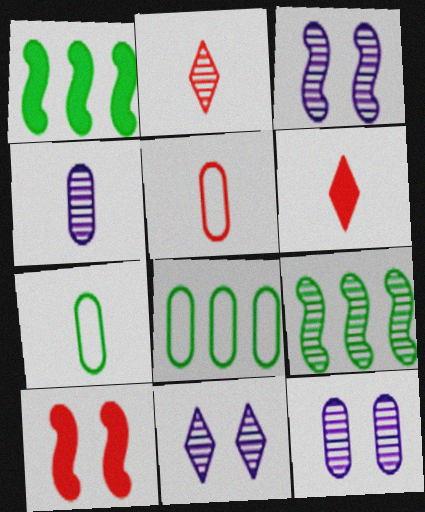[[1, 5, 11], 
[2, 9, 12], 
[3, 6, 8], 
[3, 11, 12]]